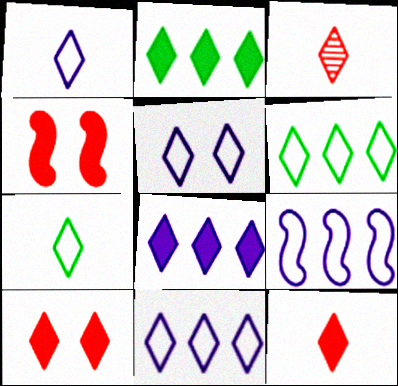[[1, 5, 11], 
[2, 3, 5]]